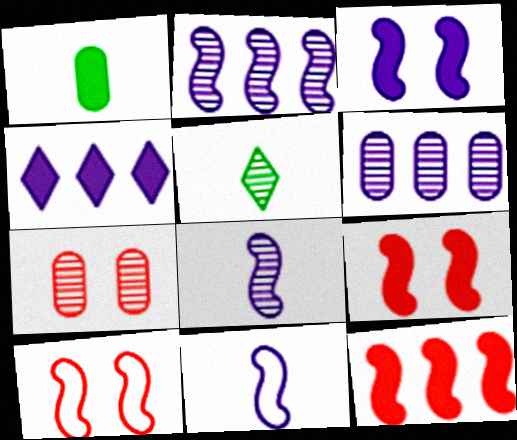[[1, 4, 9], 
[2, 3, 11], 
[2, 5, 7]]